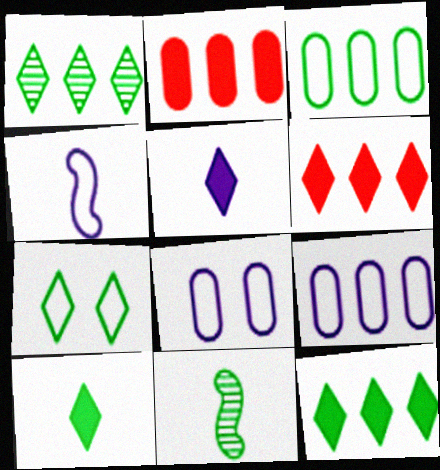[[1, 7, 10], 
[6, 8, 11]]